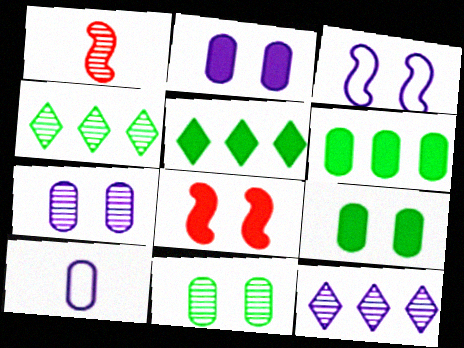[[1, 4, 7], 
[1, 11, 12], 
[4, 8, 10]]